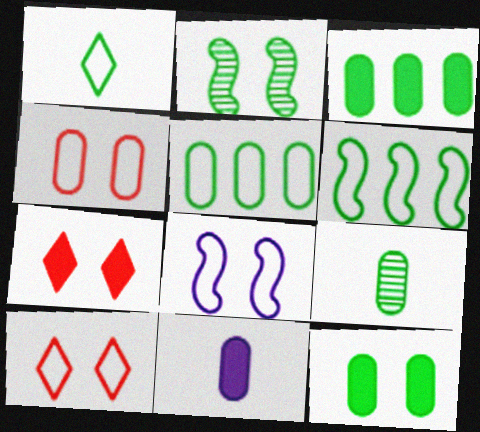[[1, 2, 3], 
[5, 9, 12]]